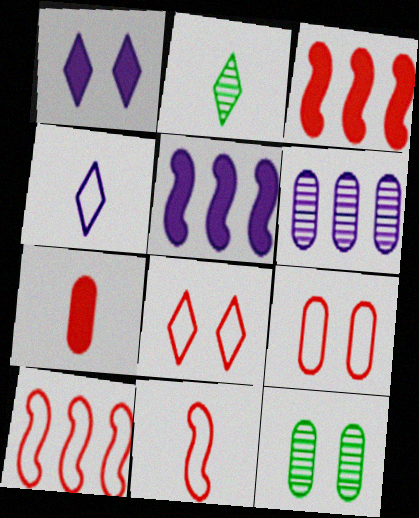[[2, 5, 9], 
[3, 4, 12]]